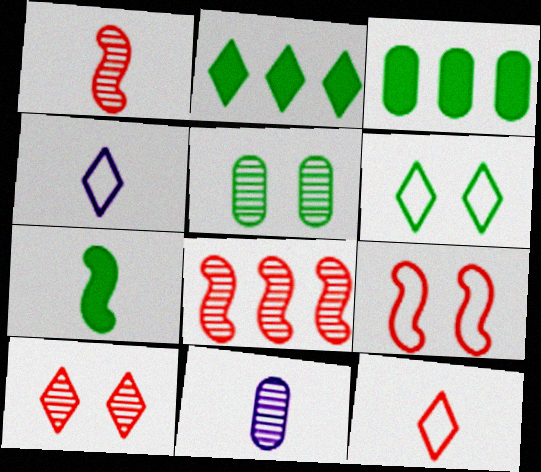[[2, 4, 10], 
[2, 9, 11], 
[7, 11, 12]]